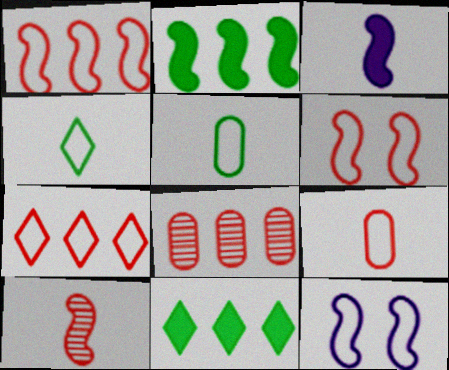[[2, 10, 12], 
[5, 7, 12], 
[6, 7, 9]]